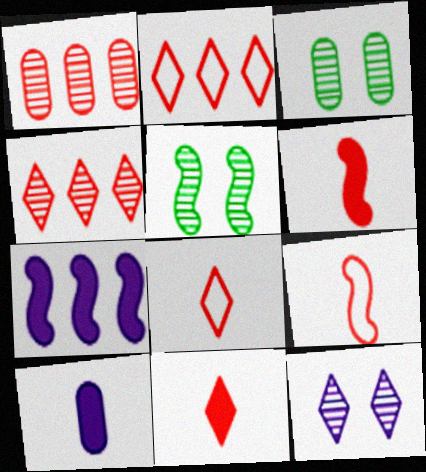[[2, 5, 10], 
[3, 7, 8], 
[5, 7, 9]]